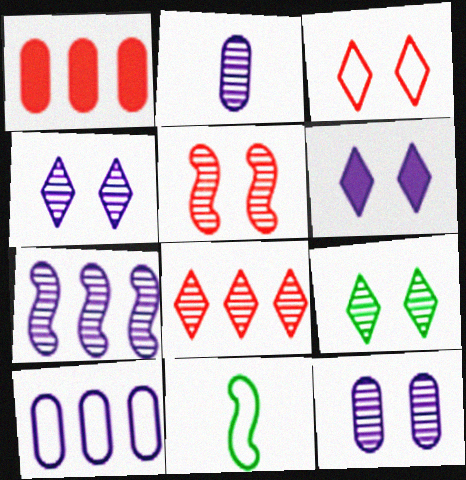[[1, 4, 11], 
[2, 4, 7], 
[3, 6, 9], 
[3, 10, 11], 
[5, 9, 12]]